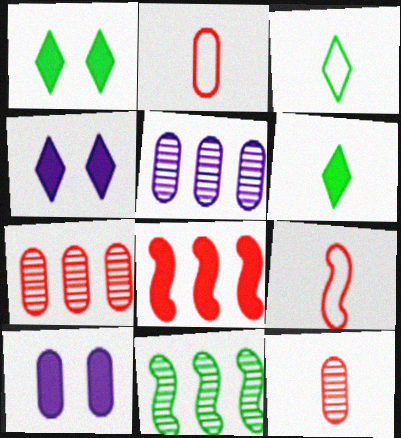[[1, 5, 9], 
[2, 4, 11], 
[6, 8, 10]]